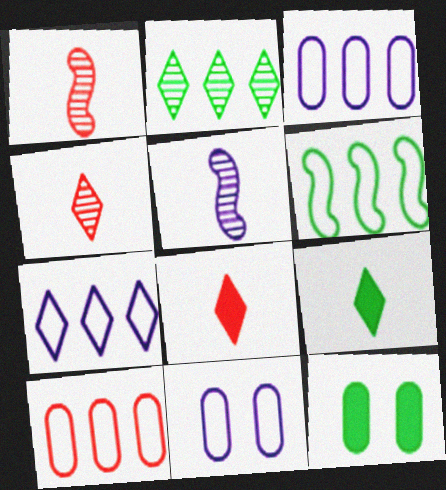[[1, 7, 12], 
[6, 7, 10]]